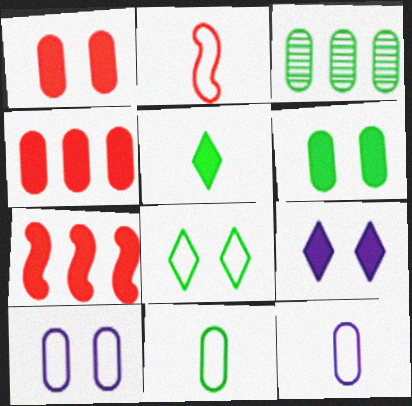[[1, 3, 12], 
[2, 3, 9], 
[3, 6, 11]]